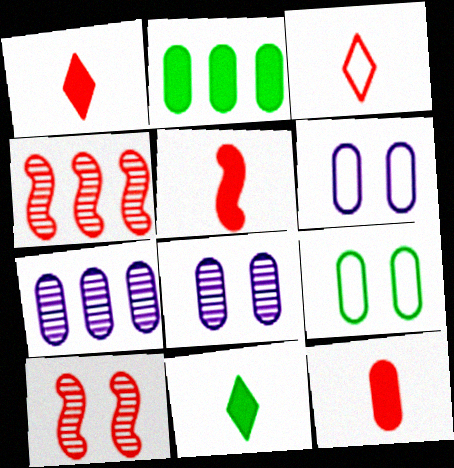[[1, 5, 12], 
[4, 6, 11], 
[7, 9, 12]]